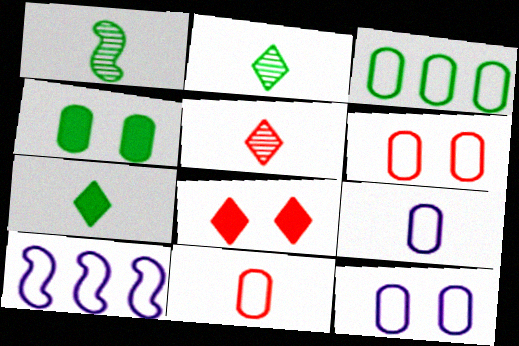[[3, 6, 9], 
[3, 11, 12], 
[4, 5, 10]]